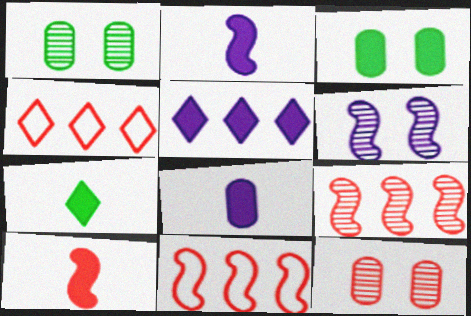[[1, 2, 4], 
[3, 5, 10], 
[4, 10, 12], 
[7, 8, 10]]